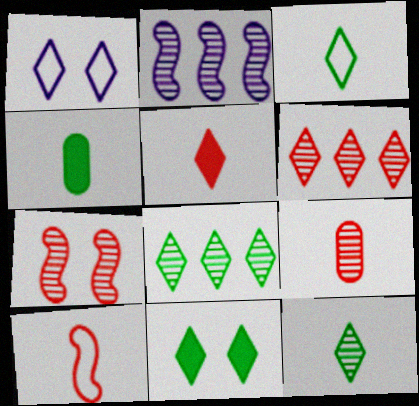[[1, 5, 8], 
[3, 8, 11], 
[5, 9, 10], 
[6, 7, 9]]